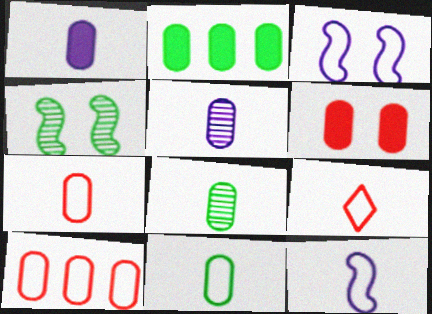[[1, 2, 6], 
[1, 7, 8], 
[9, 11, 12]]